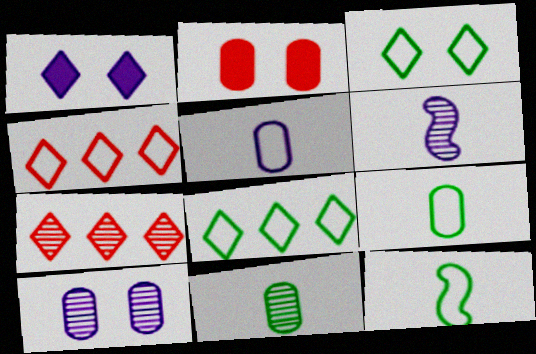[[2, 6, 8]]